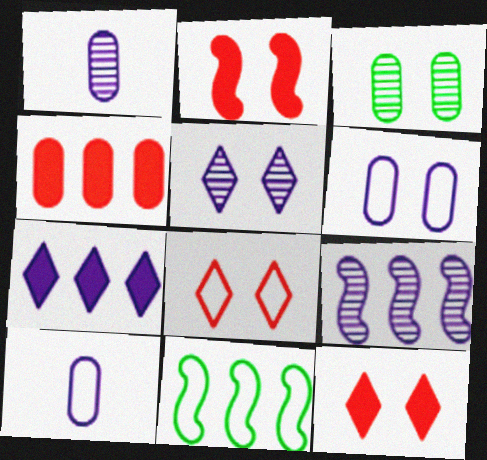[[1, 5, 9], 
[1, 11, 12], 
[3, 4, 10], 
[8, 10, 11]]